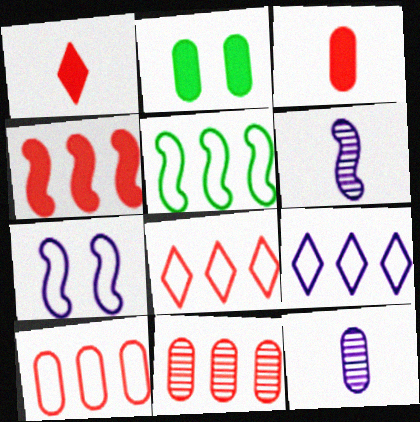[[2, 6, 8], 
[2, 10, 12], 
[4, 8, 11], 
[5, 9, 10]]